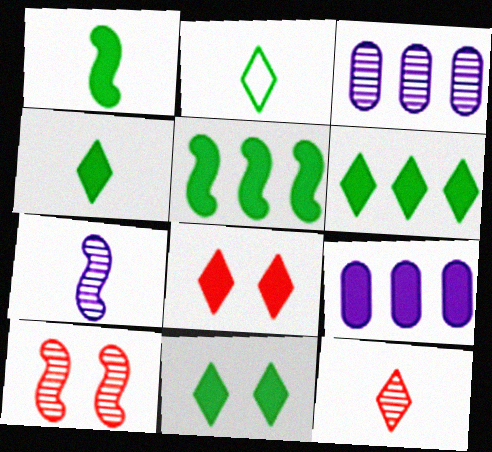[[1, 8, 9], 
[2, 9, 10], 
[4, 6, 11]]